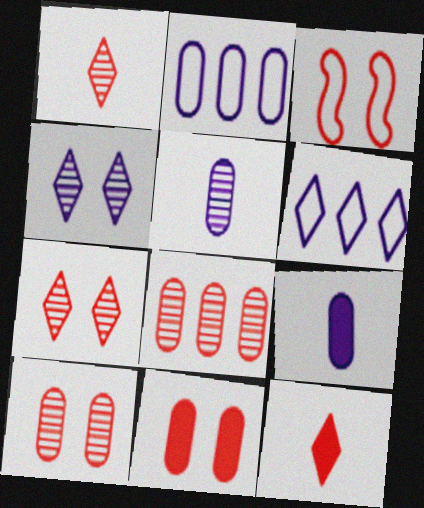[[3, 7, 11], 
[3, 8, 12]]